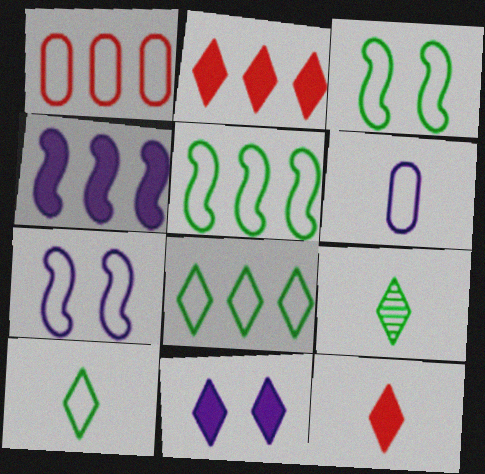[[1, 7, 10]]